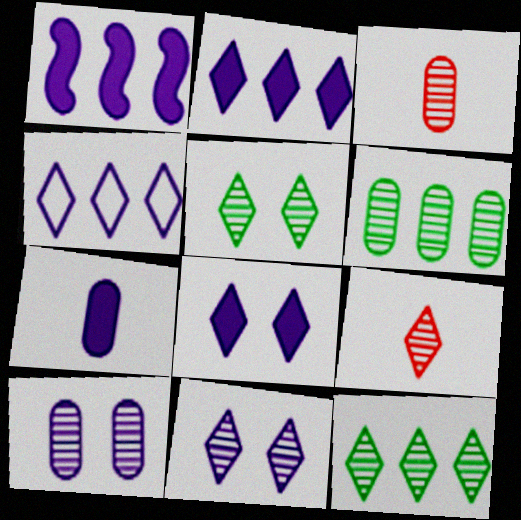[[1, 7, 8], 
[3, 6, 10], 
[9, 11, 12]]